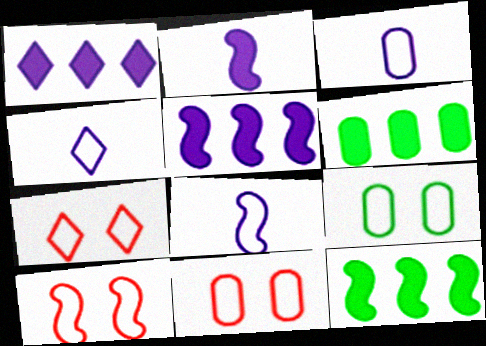[[3, 4, 8], 
[7, 10, 11]]